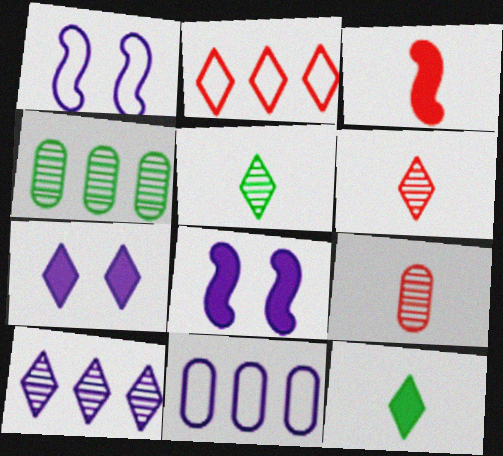[[2, 5, 7]]